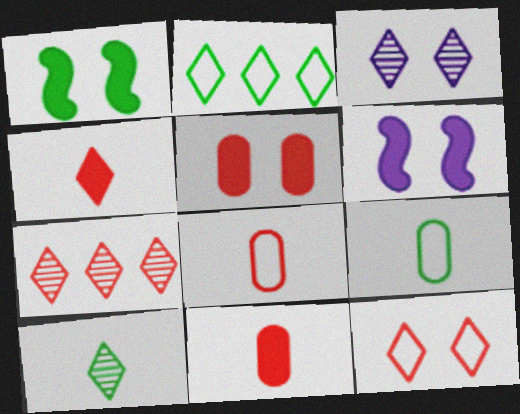[[2, 3, 4], 
[3, 7, 10], 
[4, 7, 12], 
[6, 7, 9]]